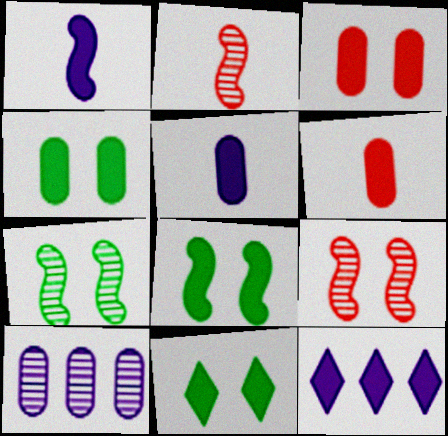[[4, 8, 11], 
[6, 8, 12]]